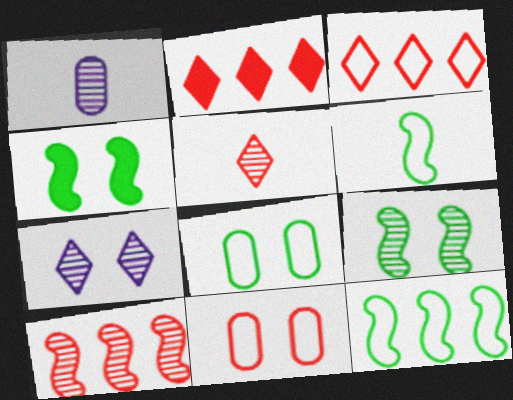[[1, 3, 4], 
[4, 7, 11]]